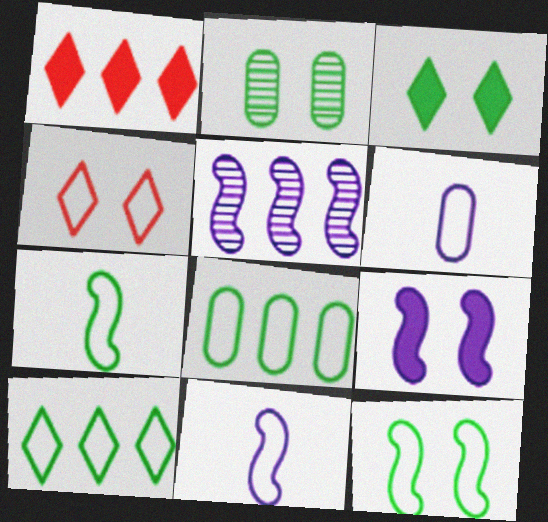[[1, 2, 11], 
[1, 5, 8], 
[2, 3, 12], 
[2, 4, 9], 
[4, 8, 11], 
[5, 9, 11]]